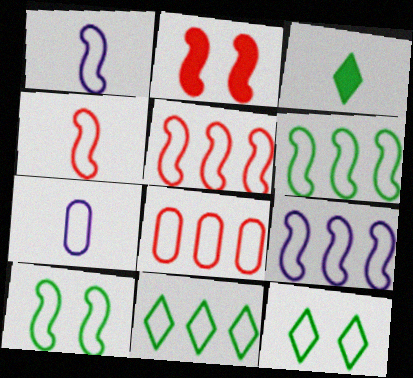[[1, 5, 10], 
[1, 8, 12], 
[4, 9, 10], 
[5, 6, 9], 
[5, 7, 12], 
[8, 9, 11]]